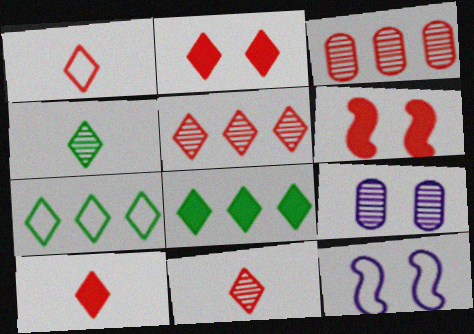[[1, 2, 5], 
[1, 3, 6], 
[1, 10, 11]]